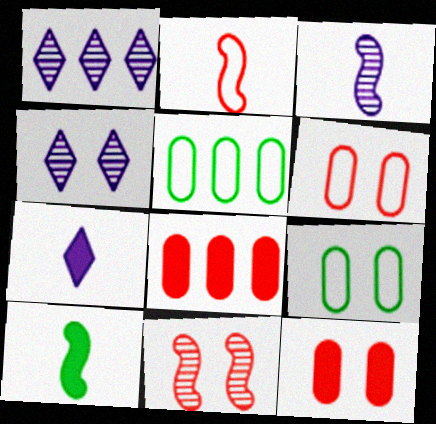[[1, 6, 10], 
[2, 3, 10], 
[5, 7, 11]]